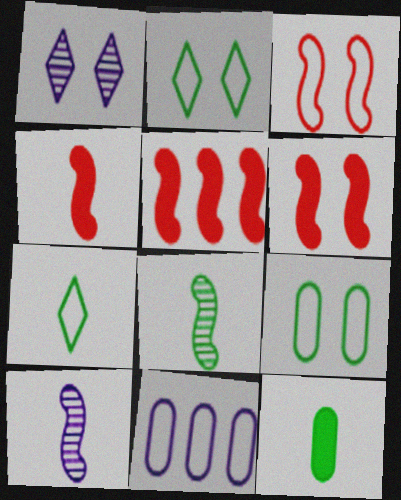[[1, 6, 9], 
[3, 7, 11], 
[4, 5, 6], 
[7, 8, 12]]